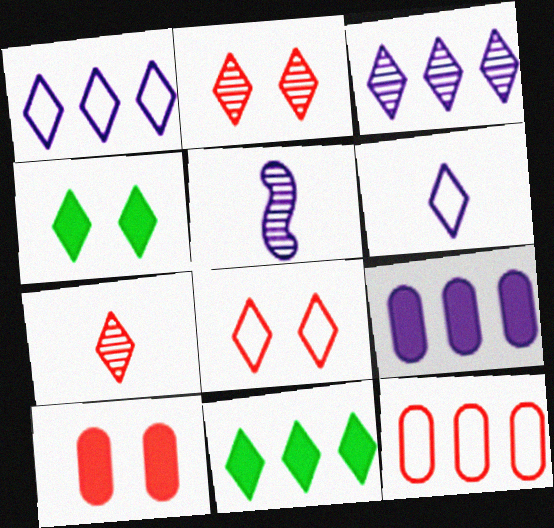[[1, 4, 7], 
[2, 6, 11], 
[4, 5, 12]]